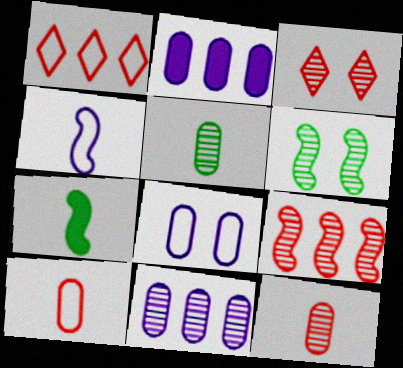[[3, 9, 12]]